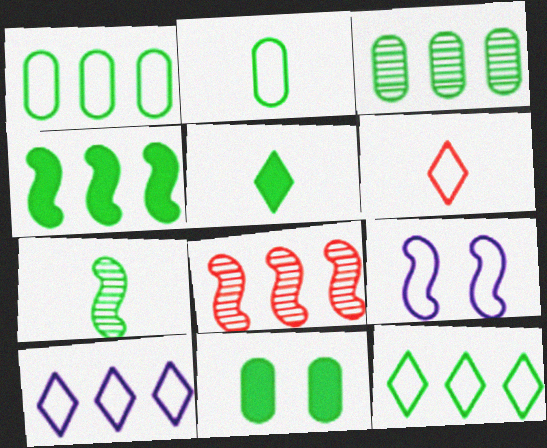[[1, 6, 9], 
[2, 3, 11], 
[2, 5, 7], 
[3, 4, 12], 
[4, 5, 11], 
[7, 11, 12]]